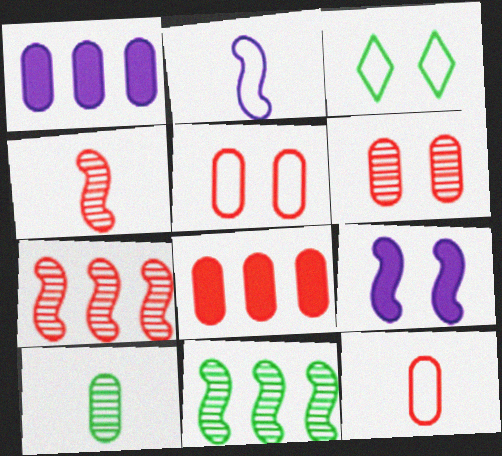[[1, 3, 4], 
[1, 5, 10], 
[3, 6, 9], 
[6, 8, 12]]